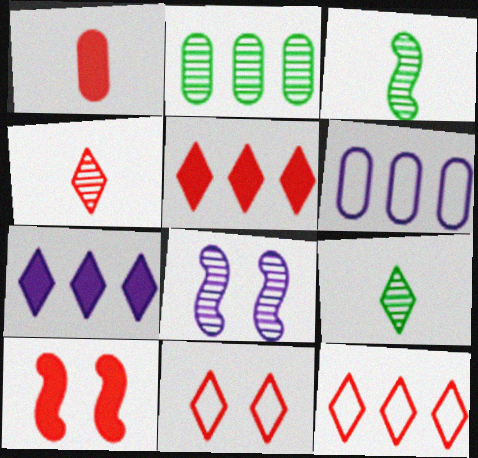[[1, 5, 10], 
[2, 4, 8], 
[4, 5, 11], 
[6, 9, 10], 
[7, 9, 11]]